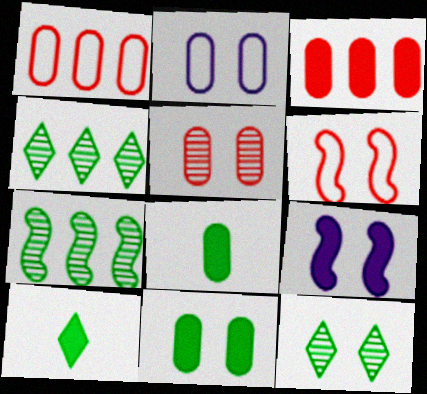[[2, 5, 11], 
[3, 9, 10]]